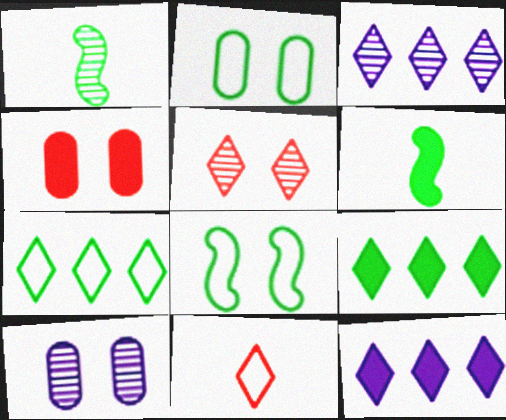[[1, 2, 9], 
[2, 4, 10], 
[4, 6, 12]]